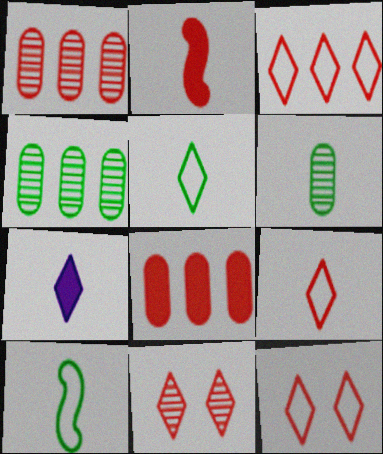[[1, 2, 12], 
[3, 9, 12]]